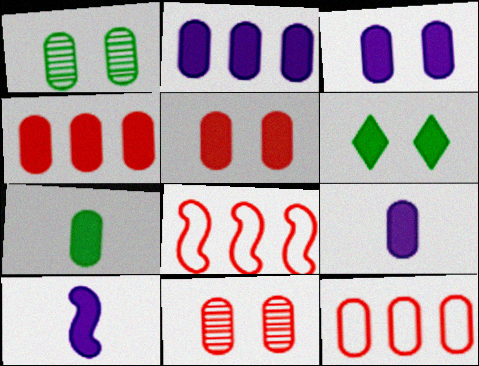[[1, 9, 12], 
[2, 3, 9], 
[2, 5, 7], 
[3, 4, 7], 
[4, 6, 10]]